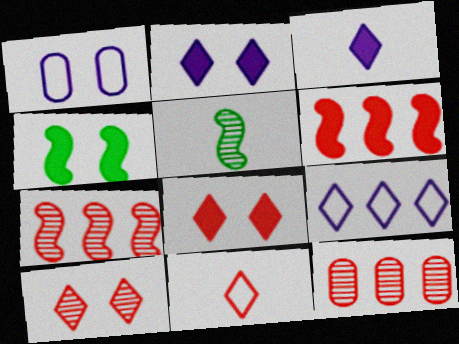[[1, 4, 10]]